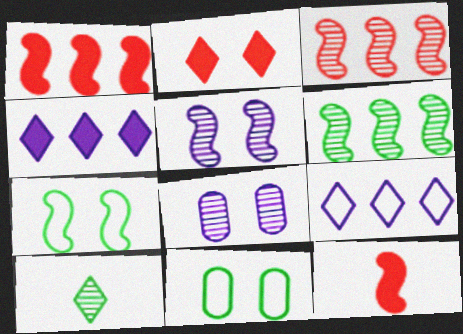[[2, 5, 11], 
[2, 7, 8], 
[2, 9, 10], 
[3, 8, 10]]